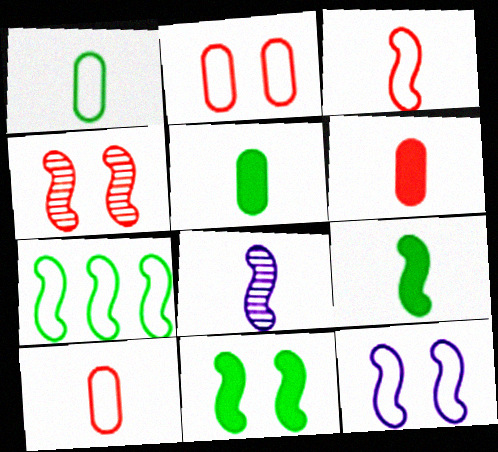[[3, 7, 12], 
[3, 8, 9], 
[4, 11, 12]]